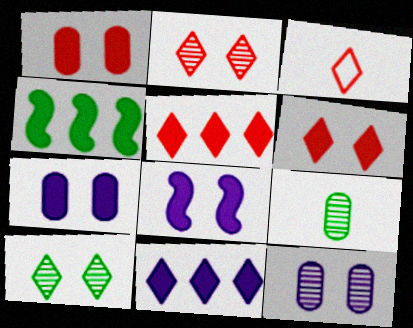[[2, 3, 5], 
[3, 4, 12], 
[3, 10, 11]]